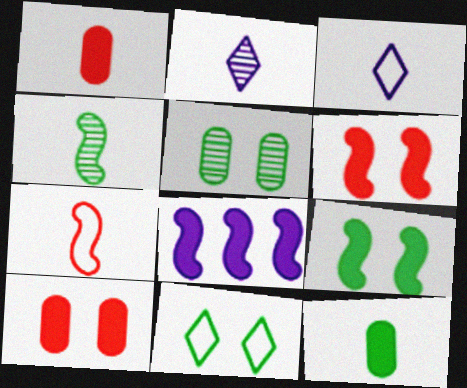[[1, 3, 4], 
[2, 7, 12], 
[5, 9, 11]]